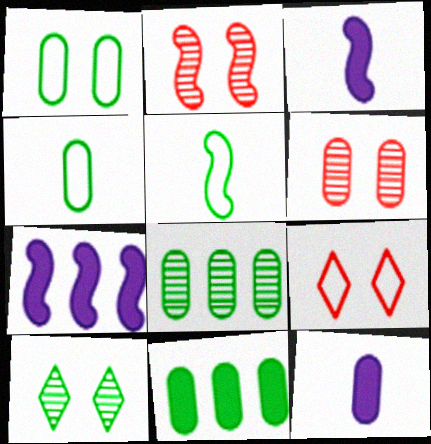[[2, 5, 7], 
[3, 8, 9], 
[5, 10, 11]]